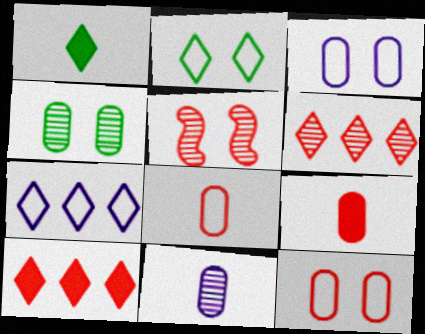[[5, 8, 10]]